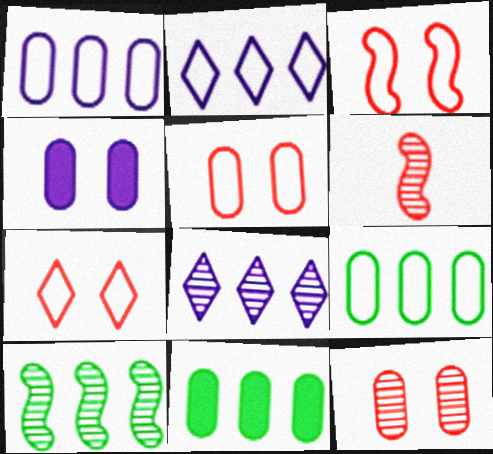[[3, 5, 7]]